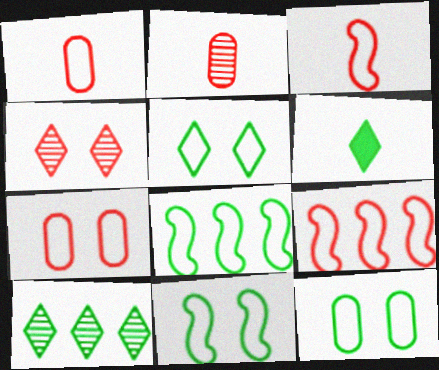[[5, 6, 10], 
[5, 11, 12]]